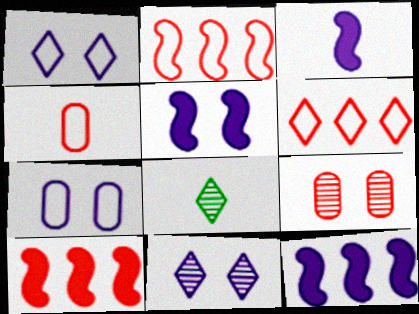[[3, 4, 8], 
[3, 5, 12], 
[5, 7, 11], 
[7, 8, 10]]